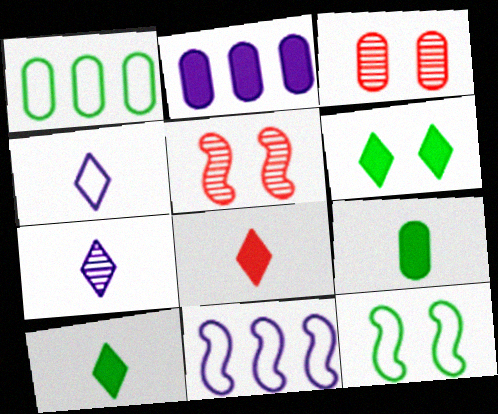[[3, 10, 11]]